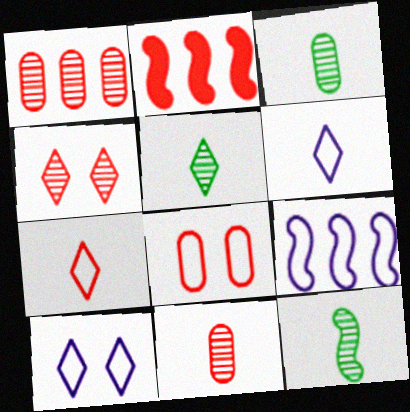[[2, 3, 10], 
[3, 5, 12]]